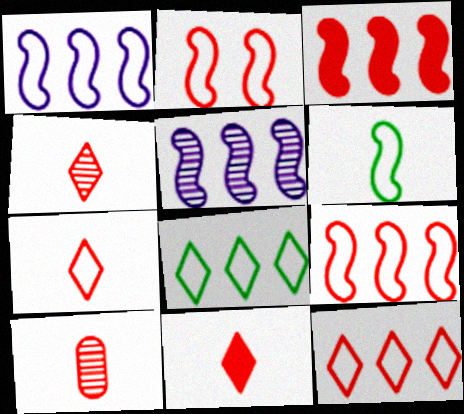[[1, 2, 6], 
[4, 7, 11]]